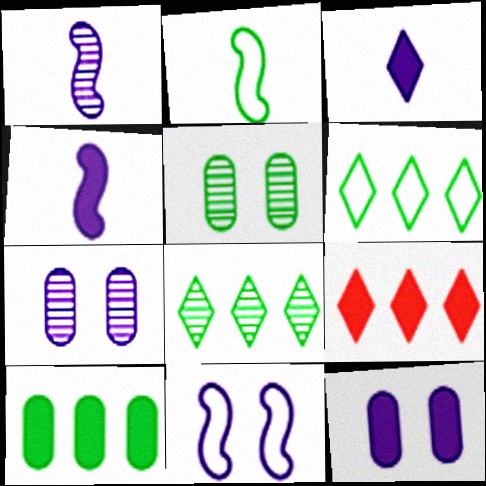[[2, 7, 9]]